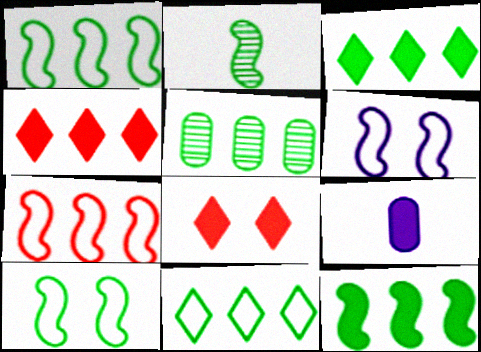[[1, 3, 5], 
[2, 10, 12], 
[5, 11, 12], 
[8, 9, 12]]